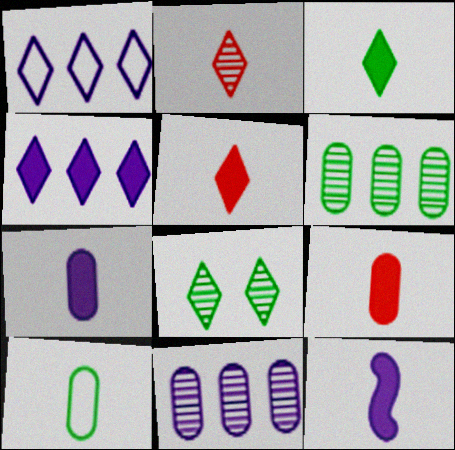[[1, 5, 8], 
[2, 10, 12], 
[3, 9, 12]]